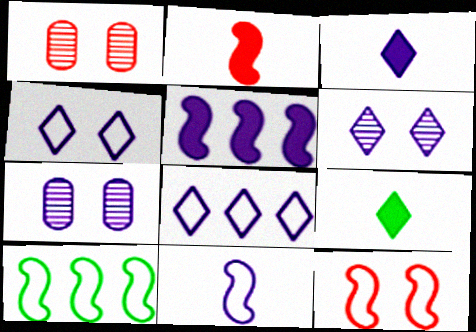[[1, 3, 10], 
[3, 6, 8], 
[10, 11, 12]]